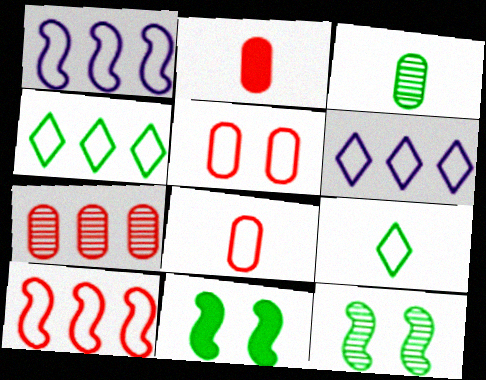[[1, 5, 9], 
[2, 5, 7], 
[2, 6, 12], 
[3, 4, 11]]